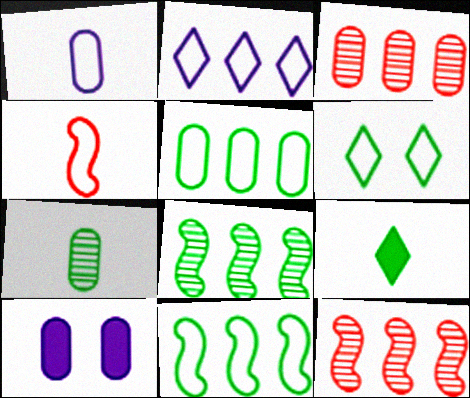[]